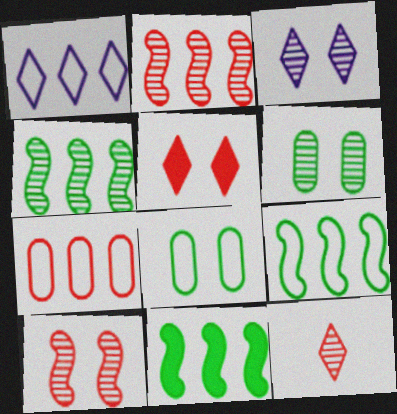[[1, 7, 9], 
[3, 6, 10], 
[4, 9, 11]]